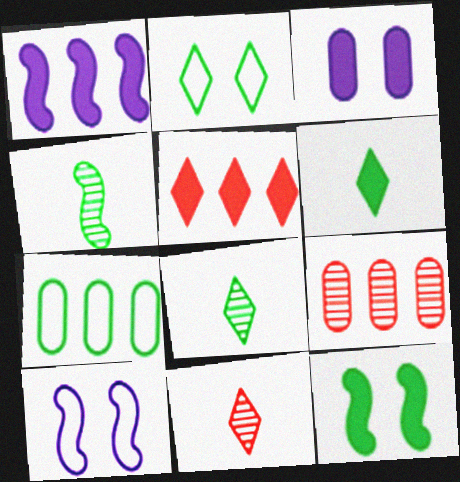[[6, 9, 10], 
[7, 8, 12]]